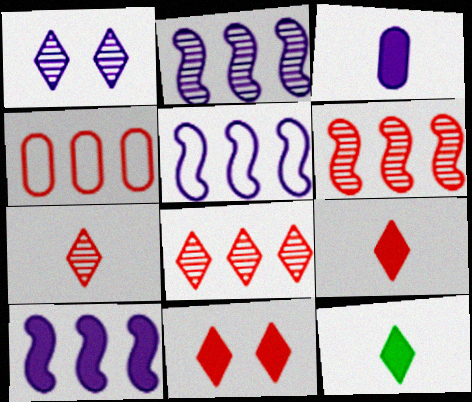[[1, 3, 5], 
[2, 5, 10]]